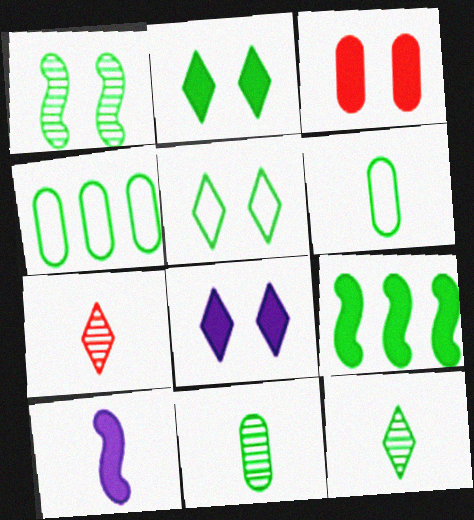[[5, 9, 11], 
[6, 7, 10]]